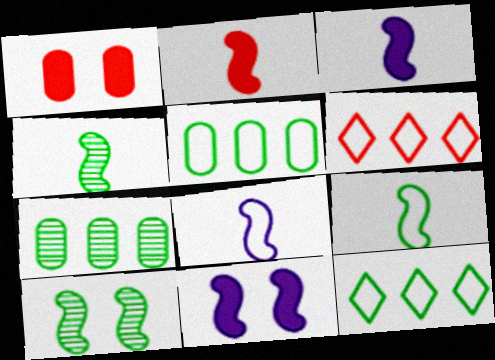[[2, 4, 8]]